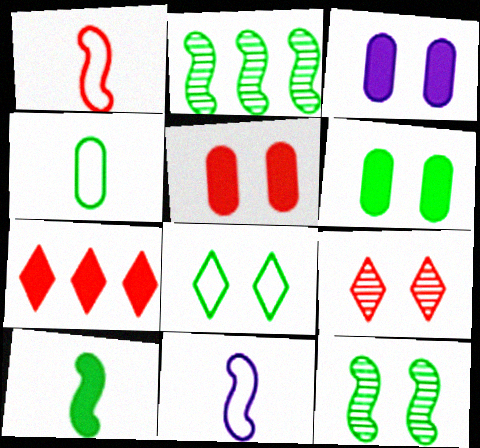[[3, 5, 6], 
[3, 7, 10], 
[6, 8, 12]]